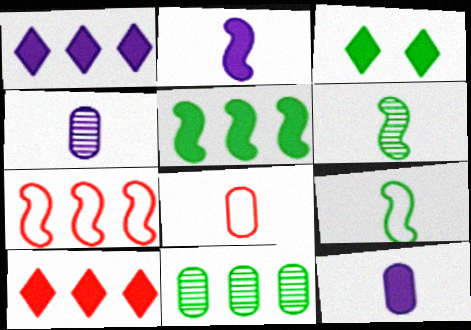[[1, 7, 11], 
[3, 4, 7], 
[3, 9, 11]]